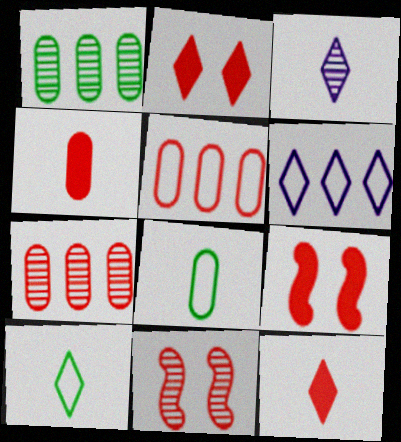[[1, 3, 11], 
[3, 10, 12], 
[5, 11, 12]]